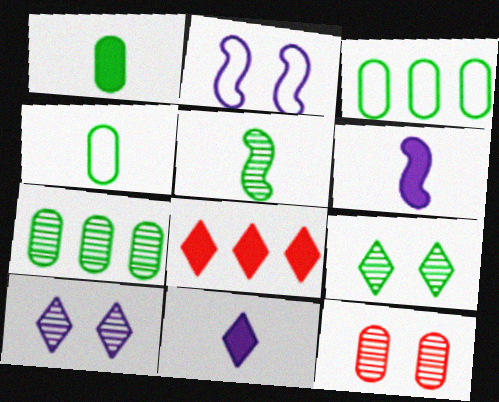[[5, 7, 9]]